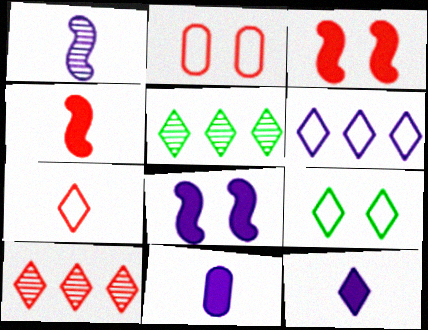[[2, 4, 10], 
[6, 7, 9], 
[9, 10, 12]]